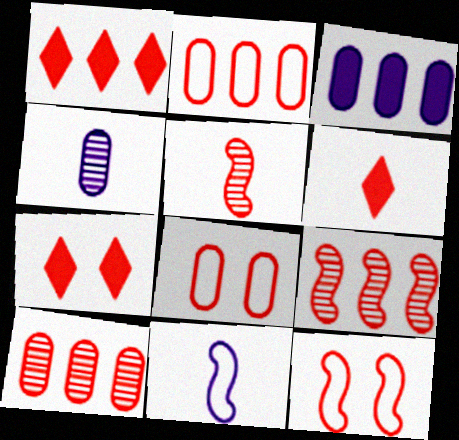[[1, 2, 9], 
[1, 5, 8], 
[1, 6, 7], 
[2, 5, 7], 
[6, 8, 9], 
[6, 10, 12]]